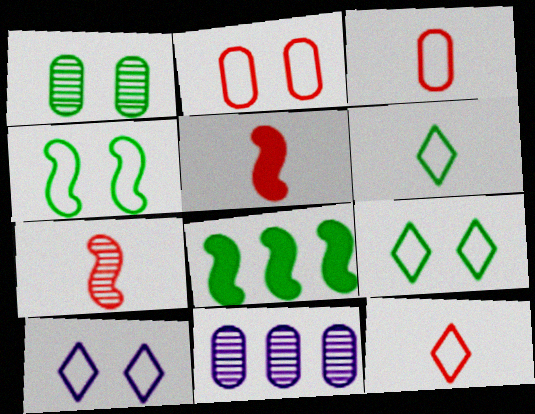[[1, 6, 8], 
[2, 4, 10], 
[5, 9, 11]]